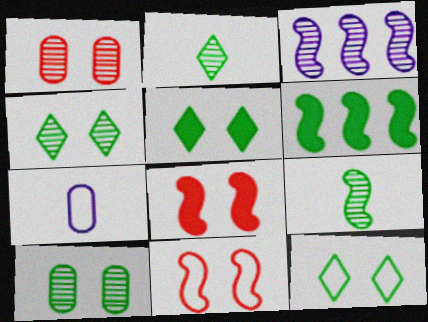[[1, 2, 3], 
[4, 5, 12]]